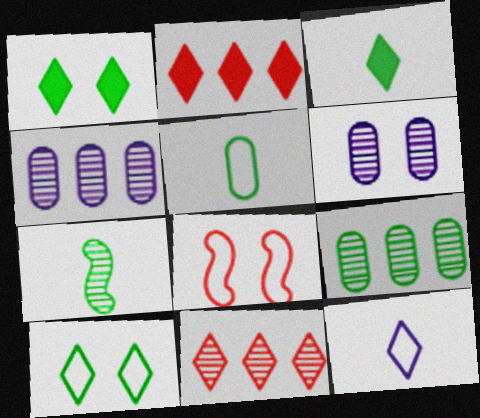[[1, 6, 8], 
[1, 11, 12], 
[3, 4, 8], 
[3, 5, 7], 
[6, 7, 11]]